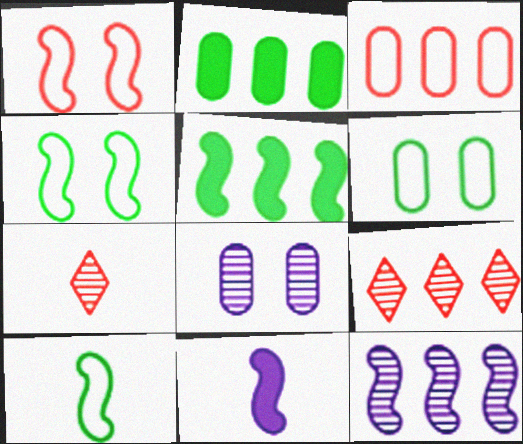[[6, 9, 11]]